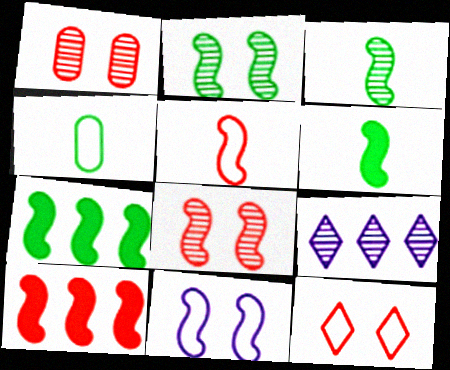[[1, 3, 9], 
[3, 10, 11], 
[5, 8, 10]]